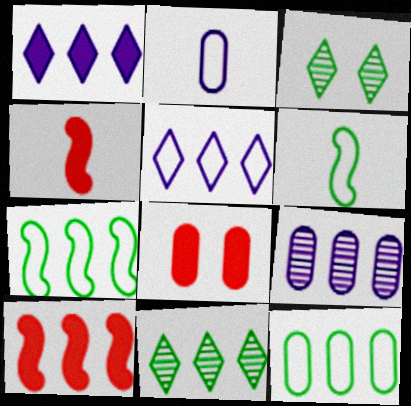[[2, 3, 10]]